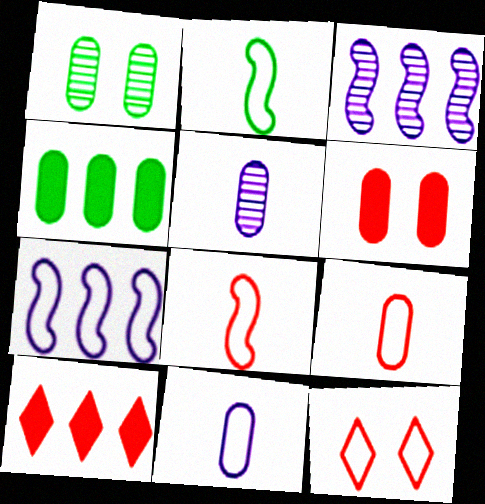[]